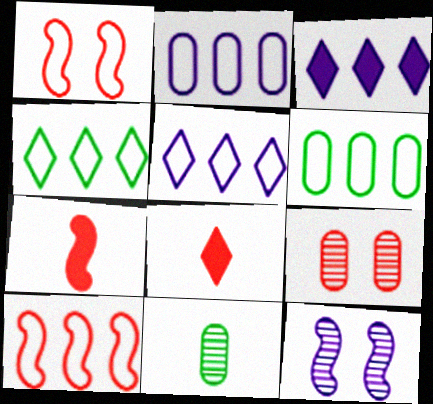[[1, 3, 11], 
[2, 4, 10], 
[5, 6, 10], 
[6, 8, 12], 
[8, 9, 10]]